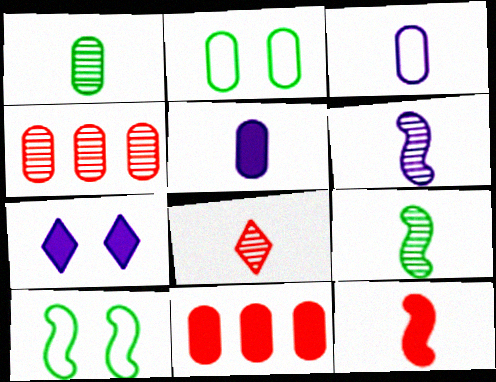[[1, 6, 8], 
[2, 4, 5]]